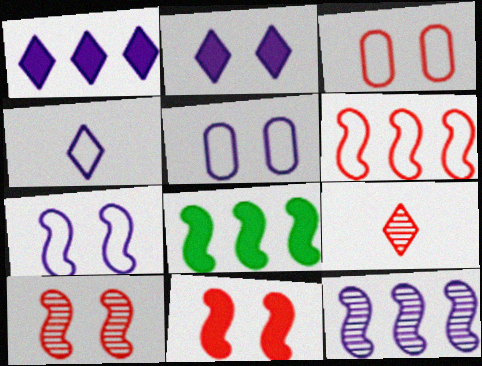[[5, 8, 9], 
[6, 8, 12]]